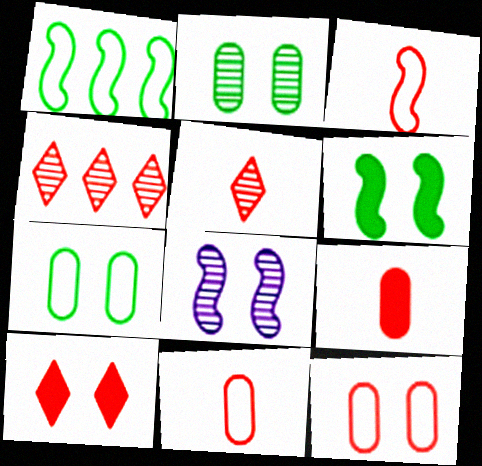[[3, 5, 9], 
[7, 8, 10]]